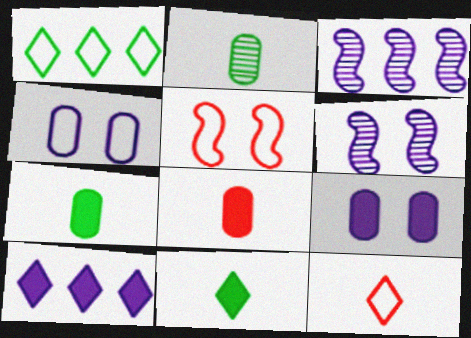[[1, 6, 8], 
[2, 5, 10]]